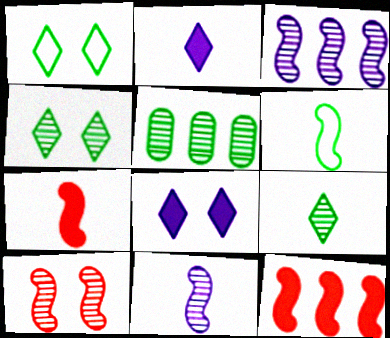[[6, 7, 11]]